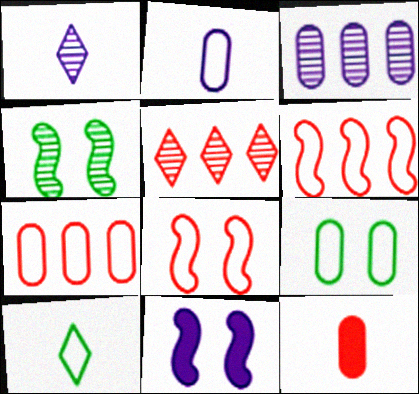[[2, 7, 9], 
[3, 9, 12], 
[4, 8, 11], 
[5, 8, 12]]